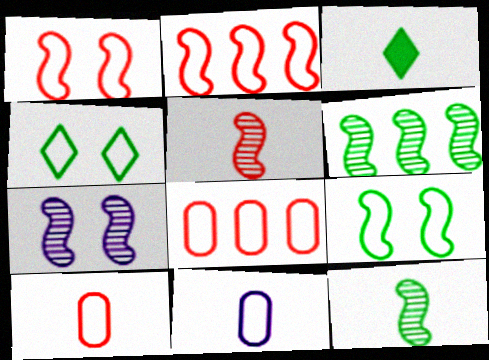[[2, 4, 11], 
[3, 5, 11], 
[3, 7, 8], 
[5, 6, 7]]